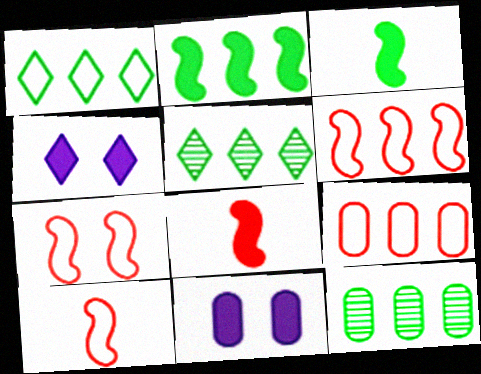[[1, 2, 12], 
[4, 10, 12], 
[5, 10, 11], 
[6, 7, 10]]